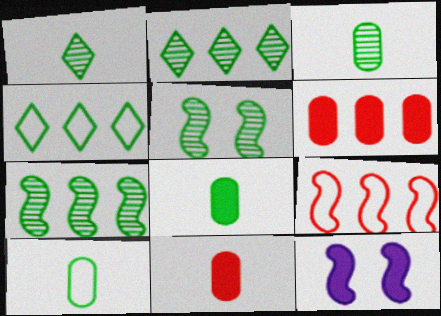[[2, 3, 5], 
[3, 8, 10], 
[4, 5, 8]]